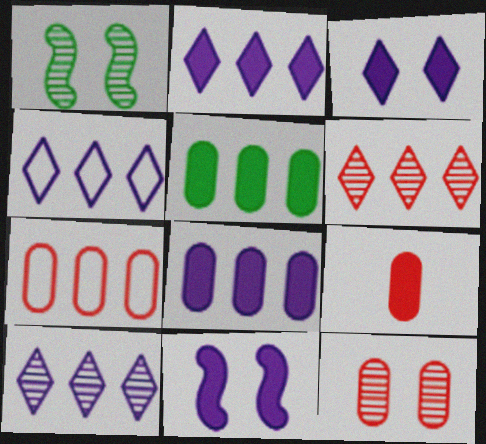[[1, 4, 9], 
[2, 4, 10], 
[7, 9, 12]]